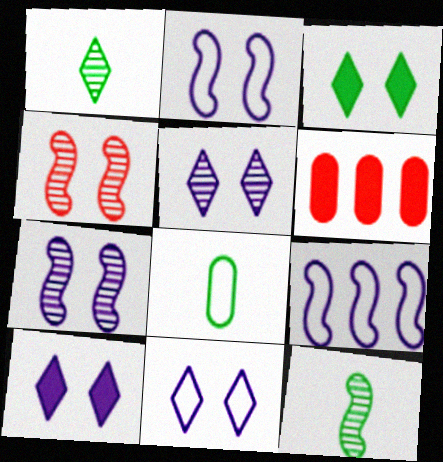[[1, 2, 6], 
[5, 10, 11], 
[6, 11, 12]]